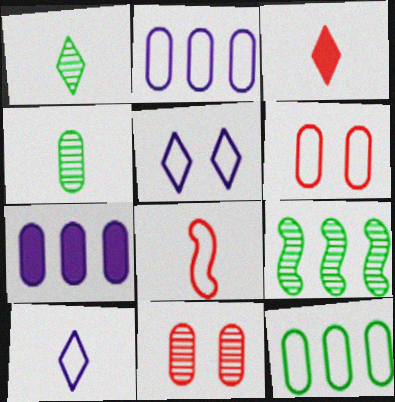[[1, 3, 10], 
[4, 6, 7], 
[5, 8, 12]]